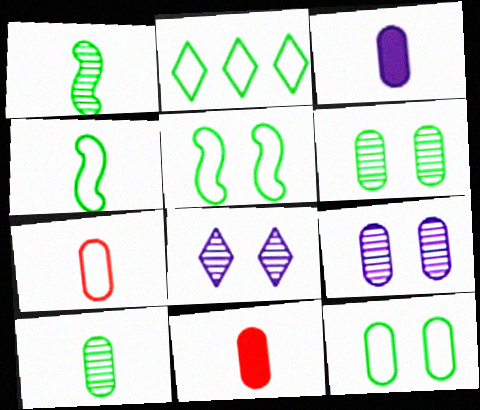[[2, 4, 12], 
[3, 7, 10]]